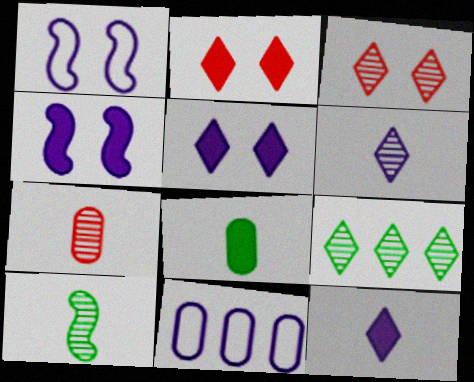[[2, 10, 11], 
[3, 6, 9], 
[4, 6, 11], 
[6, 7, 10]]